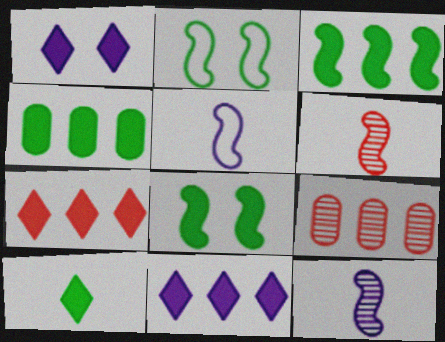[[1, 7, 10], 
[4, 8, 10]]